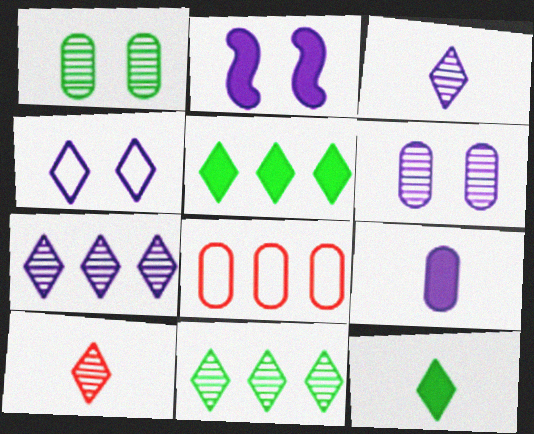[[1, 8, 9], 
[2, 4, 6], 
[4, 5, 10]]